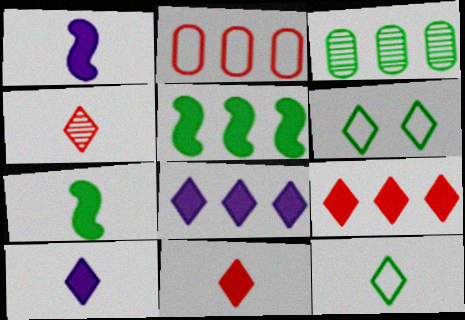[[3, 6, 7], 
[4, 6, 8], 
[4, 10, 12]]